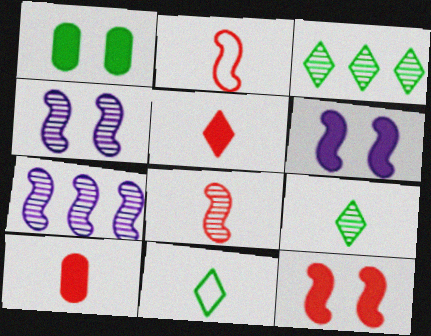[]